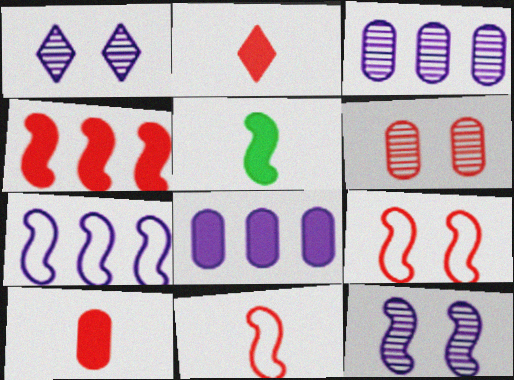[]